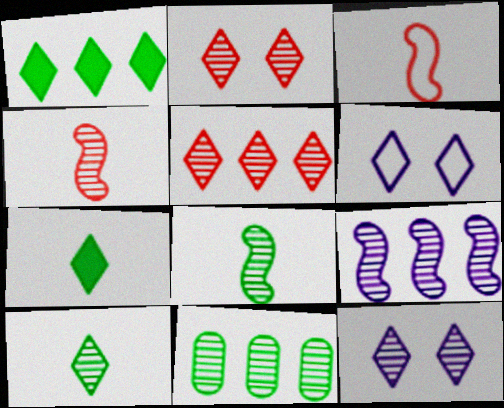[[4, 11, 12], 
[5, 6, 7], 
[5, 9, 11], 
[5, 10, 12]]